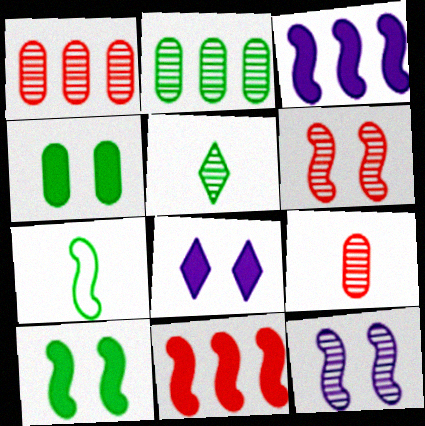[[1, 5, 12], 
[1, 7, 8], 
[3, 6, 7], 
[7, 11, 12]]